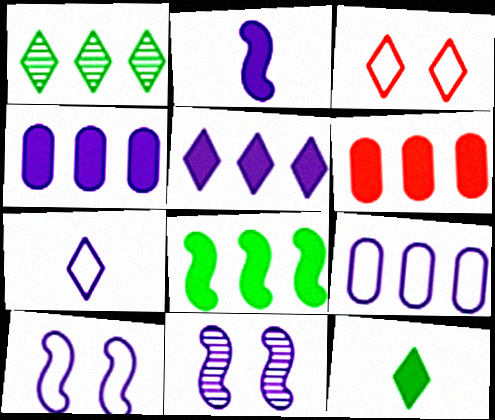[[4, 7, 11], 
[5, 6, 8], 
[7, 9, 10]]